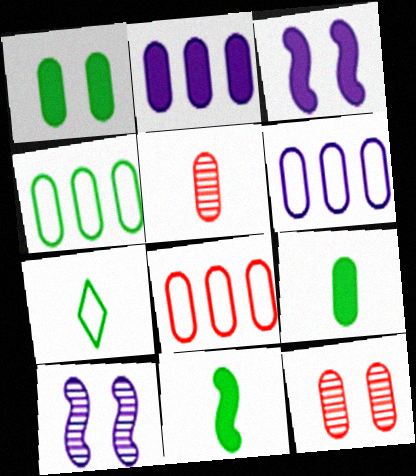[[1, 5, 6], 
[4, 6, 8], 
[6, 9, 12]]